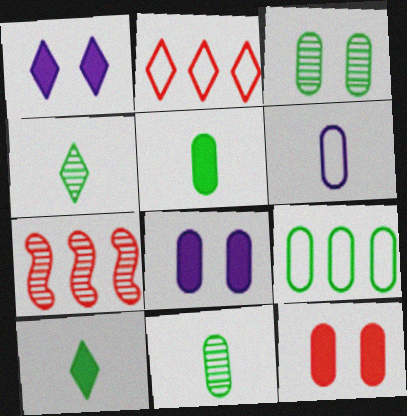[[1, 2, 4], 
[3, 5, 9]]